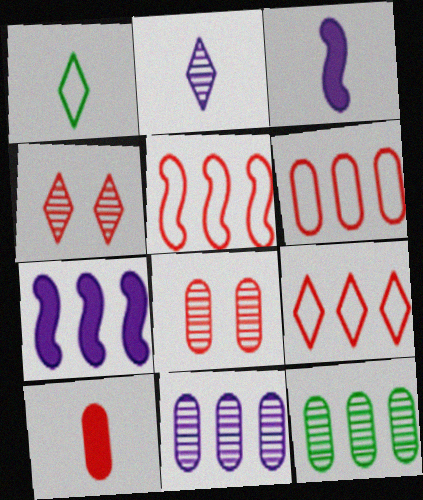[[1, 7, 8], 
[4, 5, 10], 
[5, 6, 9], 
[6, 8, 10], 
[7, 9, 12]]